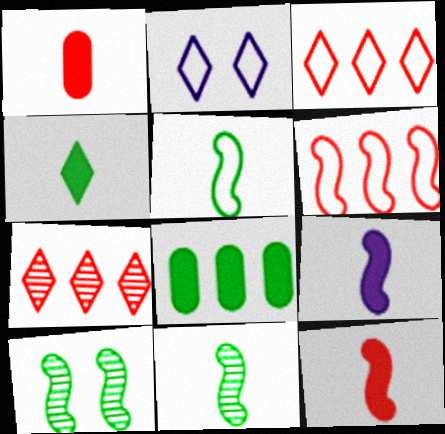[[1, 4, 9], 
[2, 4, 7], 
[6, 9, 10]]